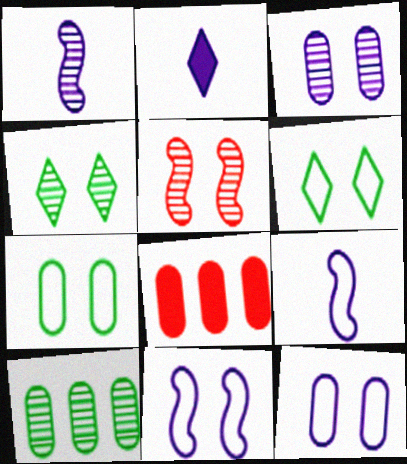[[1, 6, 8], 
[3, 4, 5], 
[4, 8, 9]]